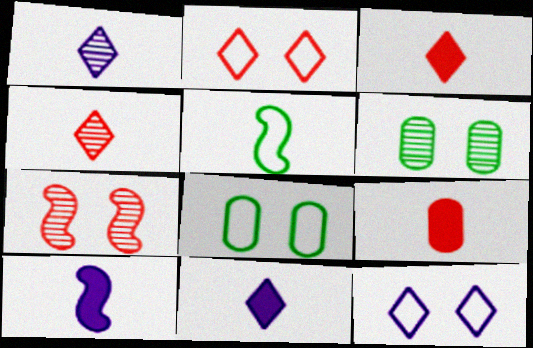[[1, 5, 9]]